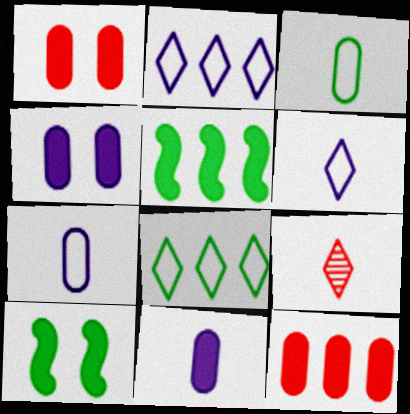[]